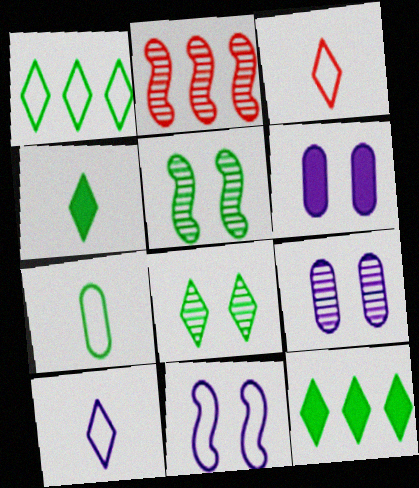[[1, 4, 8], 
[5, 7, 12]]